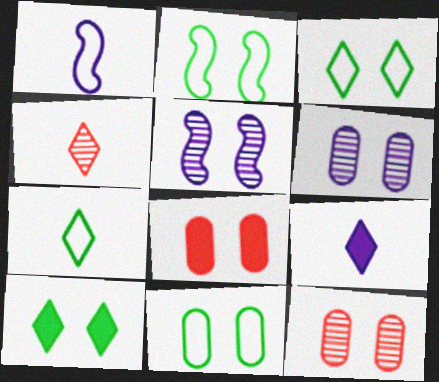[[2, 3, 11], 
[3, 5, 8], 
[4, 7, 9], 
[6, 8, 11]]